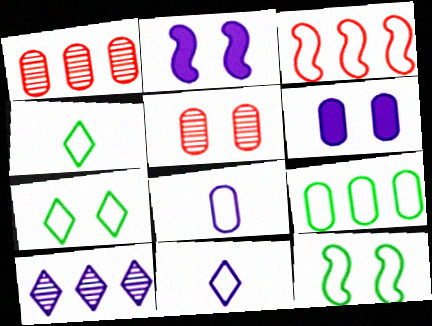[[1, 2, 4], 
[2, 5, 7], 
[2, 8, 10], 
[3, 7, 8], 
[4, 9, 12]]